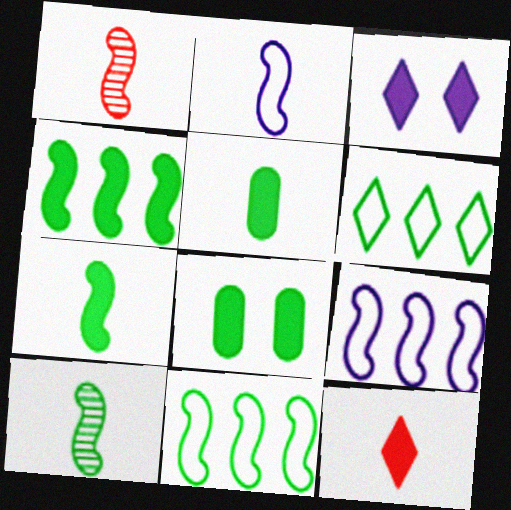[[1, 2, 7], 
[6, 8, 10]]